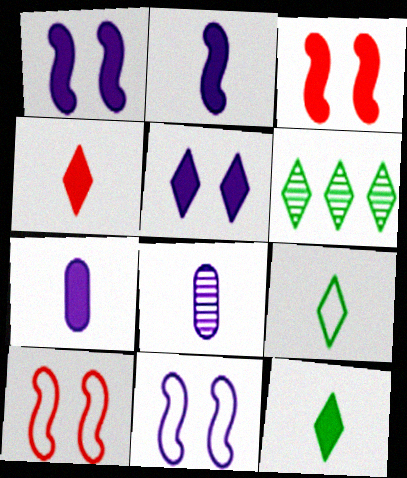[[6, 7, 10]]